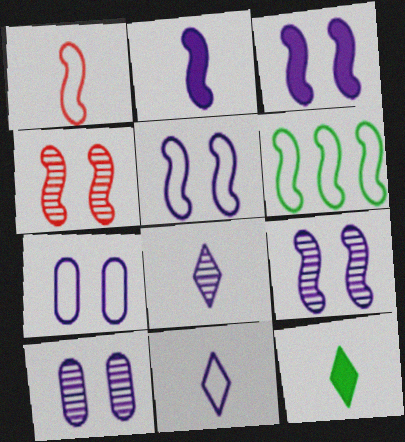[[1, 5, 6], 
[2, 4, 6], 
[3, 5, 9]]